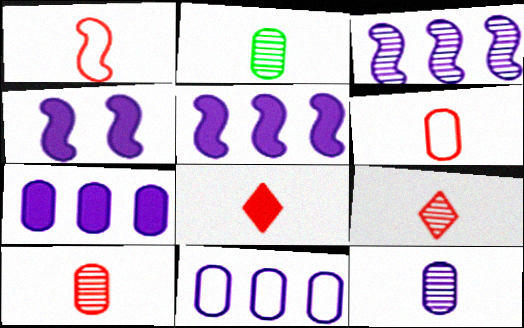[[1, 8, 10], 
[2, 10, 12]]